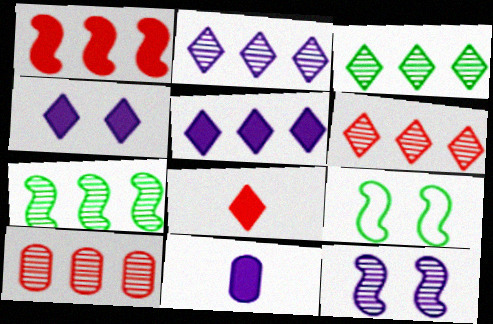[[2, 3, 6], 
[2, 7, 10], 
[6, 9, 11]]